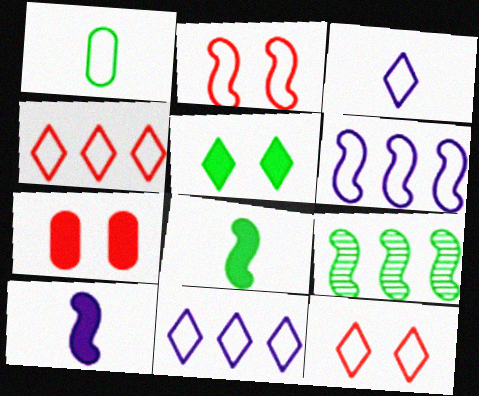[[1, 2, 11], 
[1, 5, 9], 
[1, 6, 12], 
[2, 9, 10], 
[3, 7, 9]]